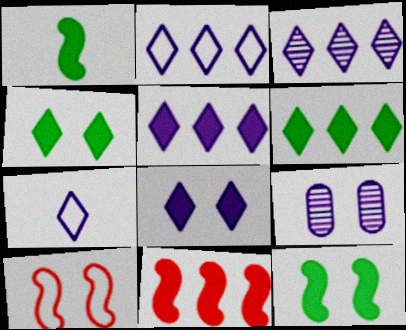[[2, 3, 5], 
[3, 7, 8], 
[4, 9, 10]]